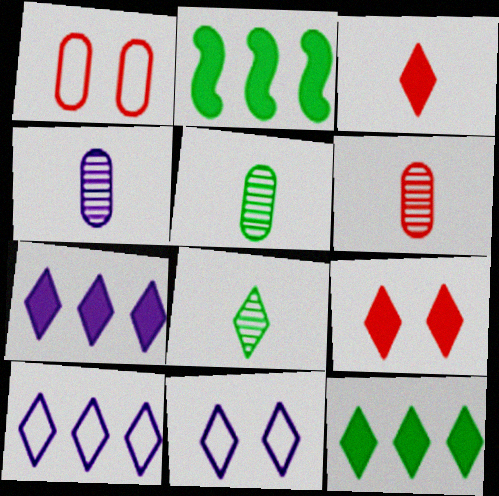[[2, 6, 11], 
[4, 5, 6], 
[8, 9, 10]]